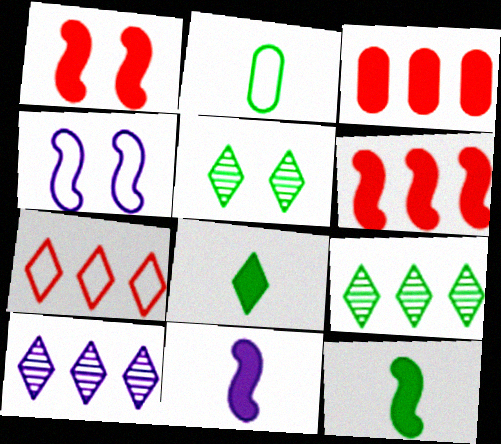[[1, 2, 10], 
[2, 4, 7]]